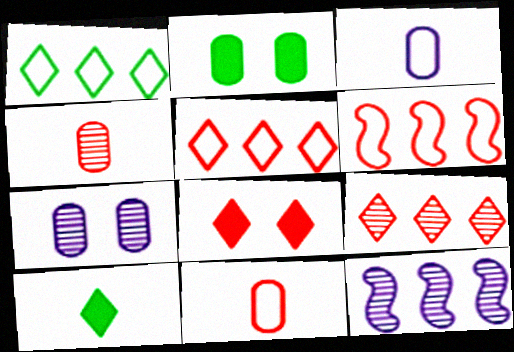[[4, 6, 8], 
[6, 7, 10]]